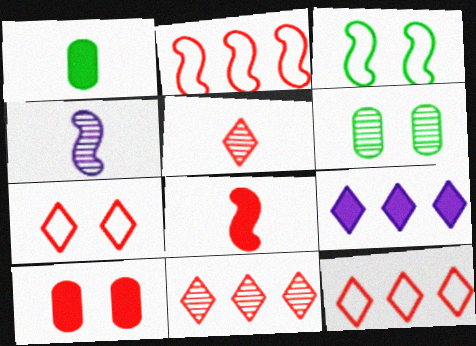[[2, 5, 10], 
[4, 6, 11]]